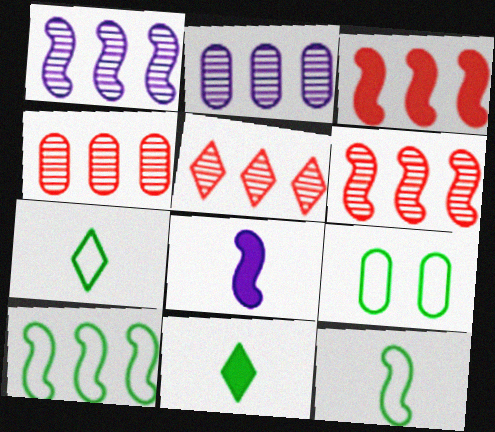[[1, 3, 10], 
[4, 5, 6], 
[5, 8, 9], 
[7, 9, 10]]